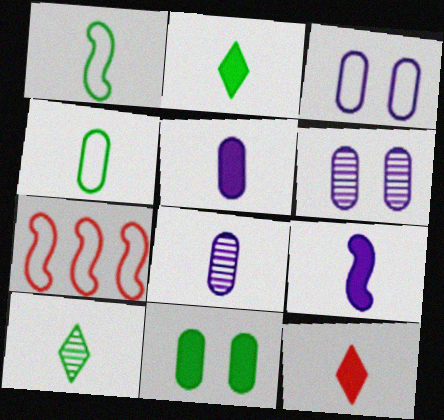[[1, 8, 12], 
[2, 6, 7]]